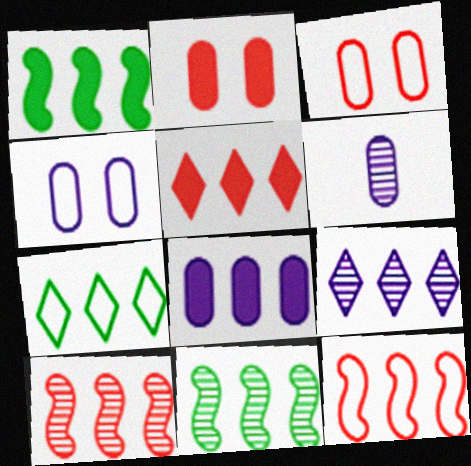[[1, 5, 8], 
[4, 6, 8], 
[5, 7, 9], 
[7, 8, 10]]